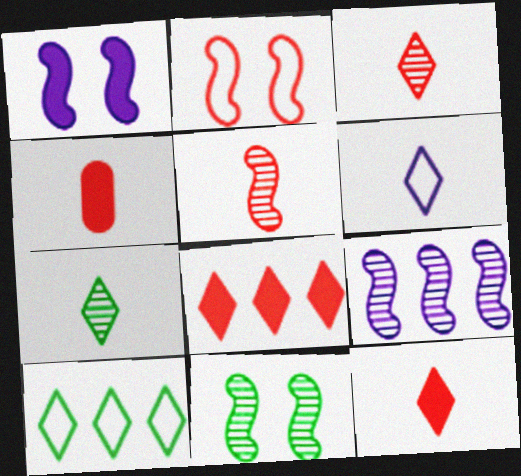[[1, 2, 11], 
[5, 9, 11], 
[6, 7, 12]]